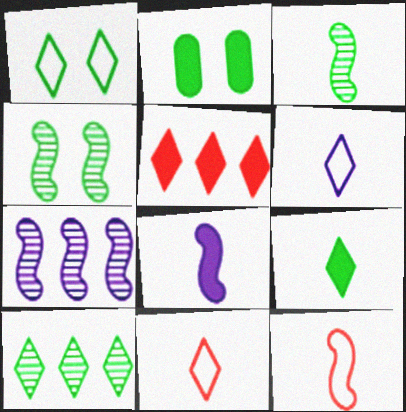[[1, 2, 4], 
[1, 9, 10], 
[2, 5, 8], 
[2, 7, 11], 
[3, 8, 12]]